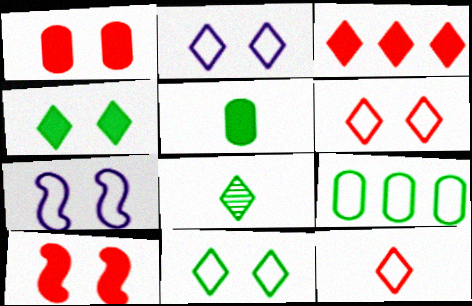[[2, 3, 8], 
[2, 6, 11], 
[7, 9, 12]]